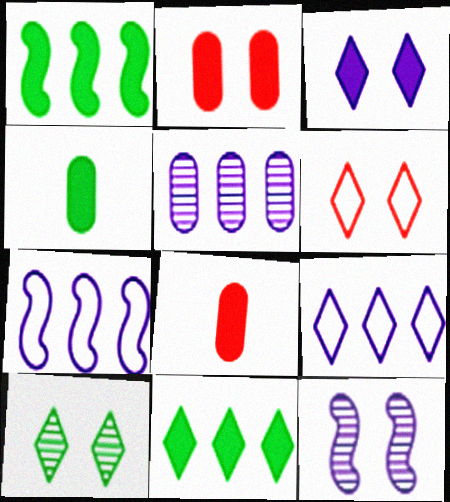[[1, 3, 8], 
[3, 6, 10], 
[7, 8, 10]]